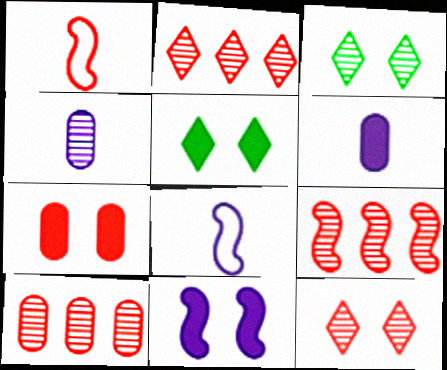[[1, 2, 7], 
[2, 9, 10], 
[3, 4, 9], 
[5, 7, 11], 
[5, 8, 10]]